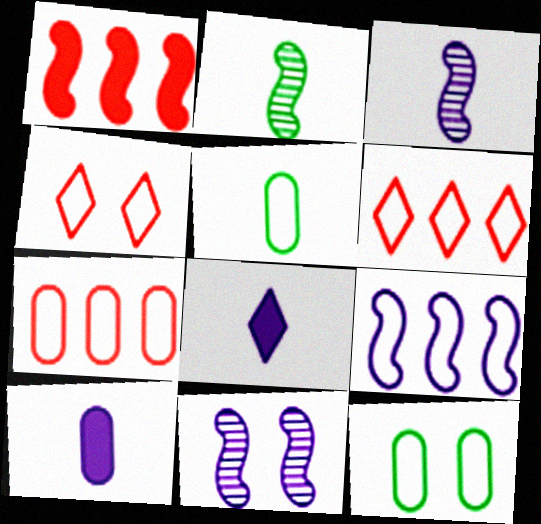[[4, 5, 9]]